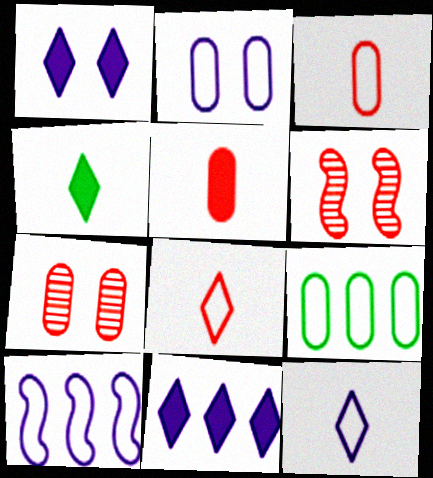[[2, 3, 9], 
[2, 10, 12], 
[4, 7, 10]]